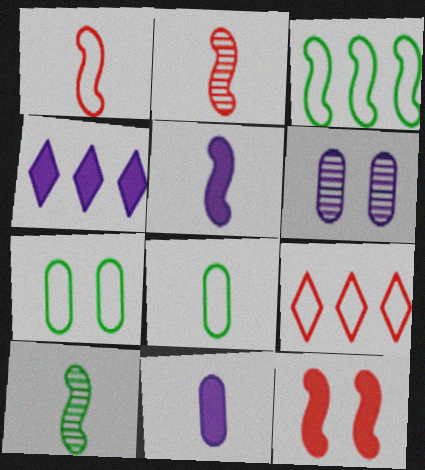[[1, 5, 10], 
[2, 4, 7]]